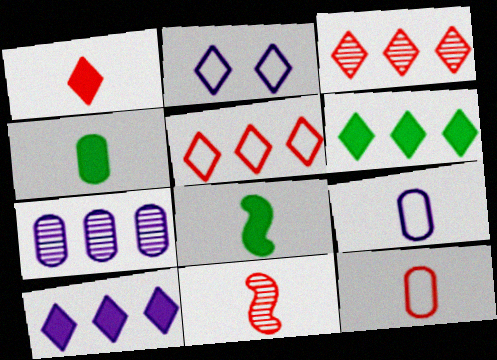[[1, 11, 12]]